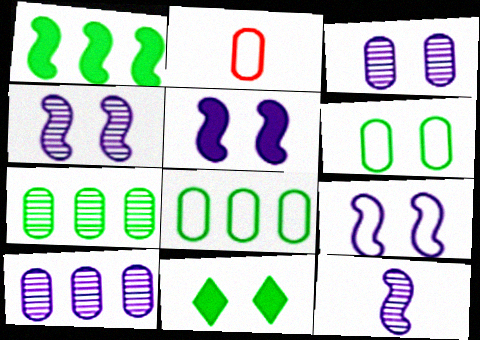[[4, 5, 9]]